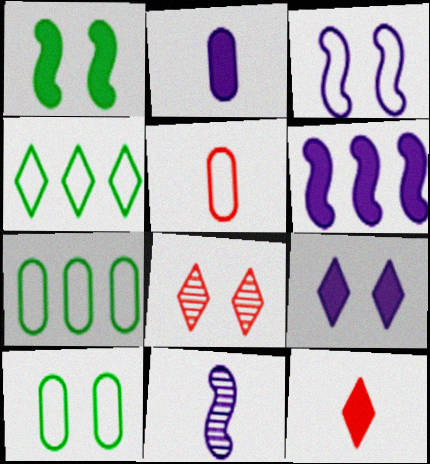[[2, 6, 9], 
[3, 4, 5], 
[3, 6, 11]]